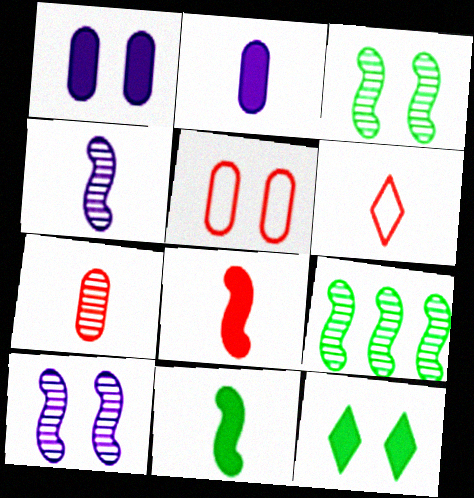[[1, 6, 9], 
[5, 10, 12], 
[6, 7, 8]]